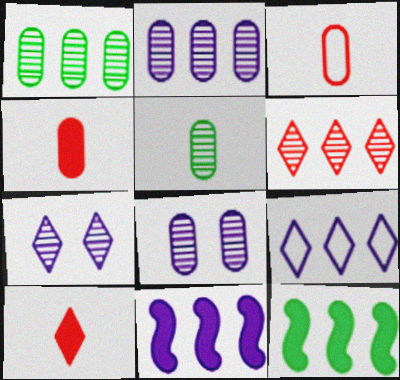[[2, 9, 11], 
[3, 7, 12]]